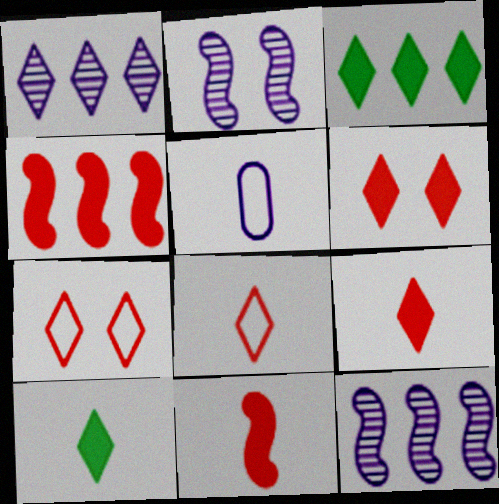[[1, 7, 10]]